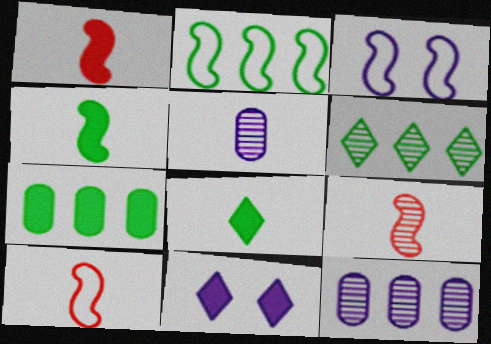[[1, 7, 11], 
[1, 9, 10], 
[2, 3, 10], 
[2, 6, 7], 
[5, 8, 10]]